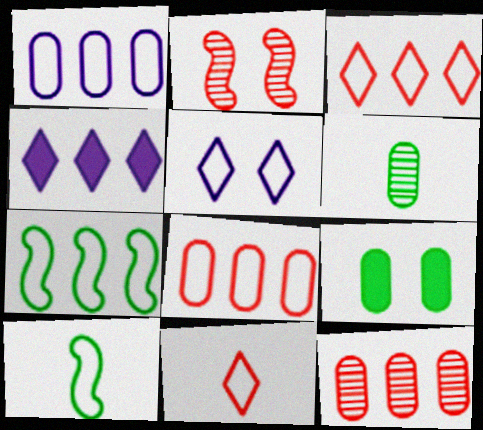[[1, 3, 7], 
[2, 5, 9], 
[4, 7, 12], 
[5, 8, 10]]